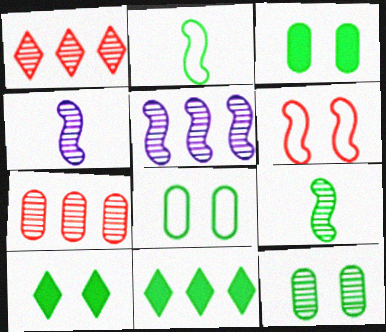[[1, 4, 12], 
[2, 11, 12], 
[3, 8, 12], 
[8, 9, 11]]